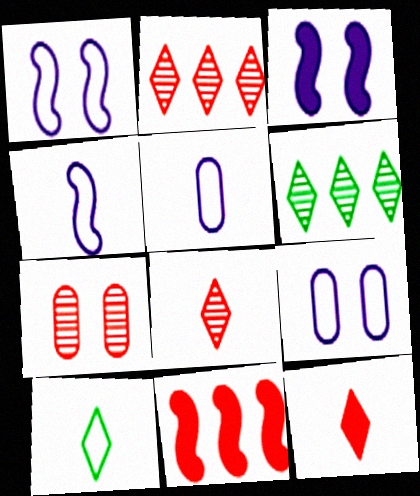[]